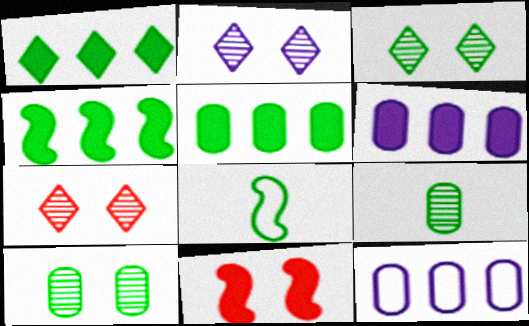[[1, 4, 5], 
[1, 8, 10], 
[2, 3, 7], 
[3, 5, 8], 
[6, 7, 8]]